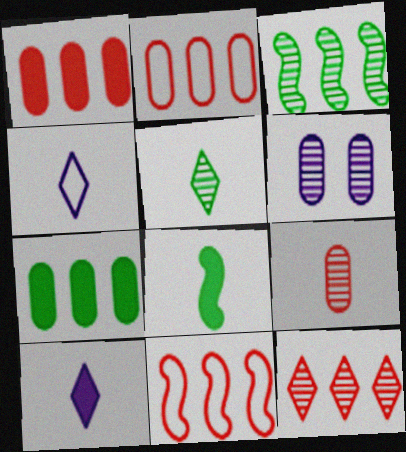[[1, 11, 12], 
[4, 8, 9]]